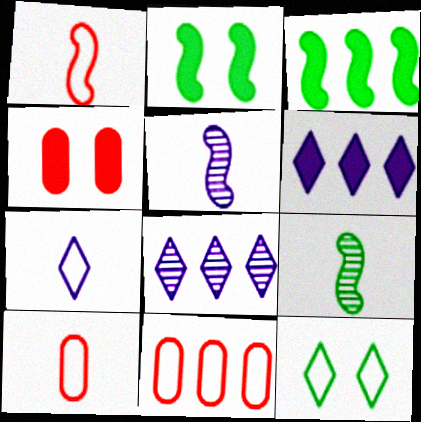[[2, 8, 10], 
[3, 8, 11]]